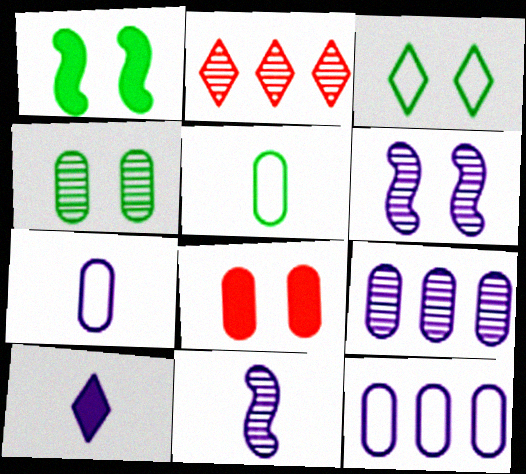[[1, 2, 7], 
[1, 3, 4], 
[2, 3, 10], 
[2, 4, 11], 
[3, 6, 8], 
[5, 8, 9], 
[6, 10, 12], 
[7, 10, 11]]